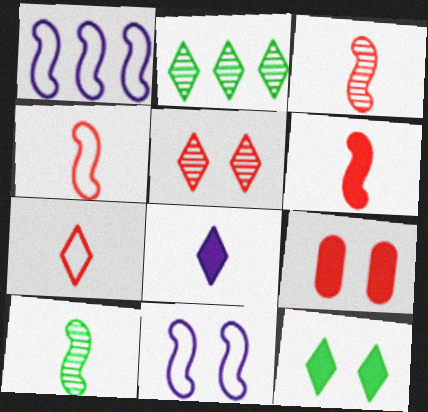[[3, 4, 6]]